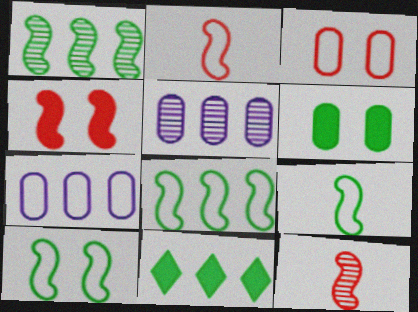[[8, 9, 10]]